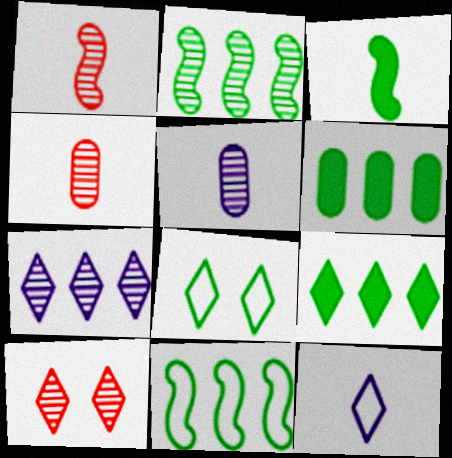[[2, 5, 10], 
[3, 4, 12], 
[9, 10, 12]]